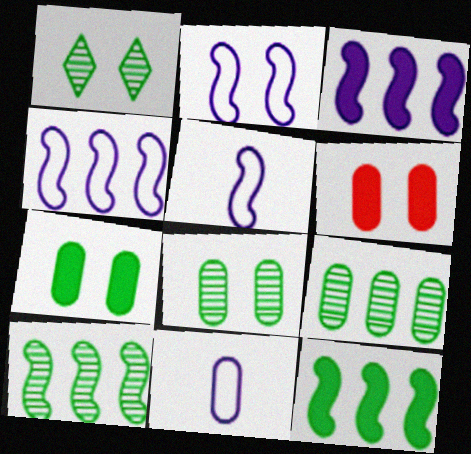[[1, 2, 6], 
[2, 4, 5], 
[6, 9, 11]]